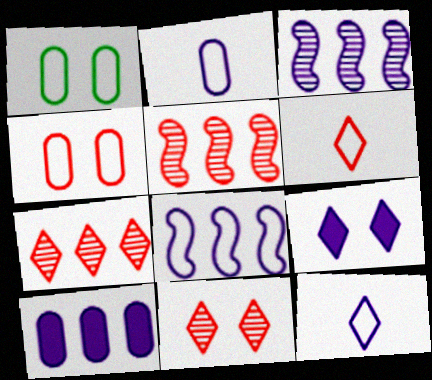[[1, 6, 8], 
[2, 3, 9]]